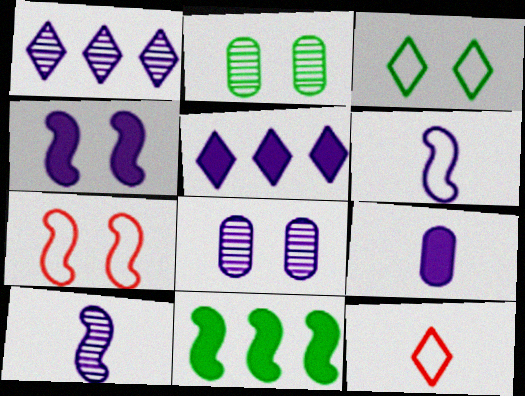[[1, 8, 10], 
[4, 5, 9], 
[5, 6, 8], 
[7, 10, 11], 
[8, 11, 12]]